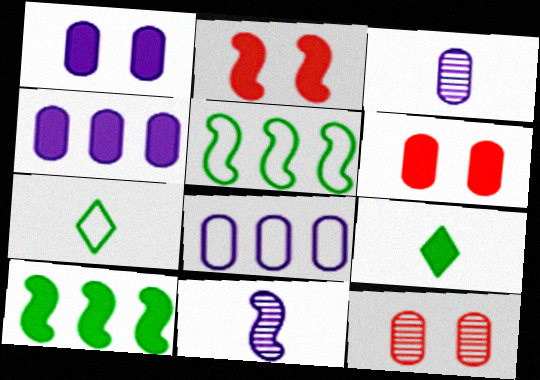[[1, 3, 8], 
[2, 4, 9], 
[2, 5, 11]]